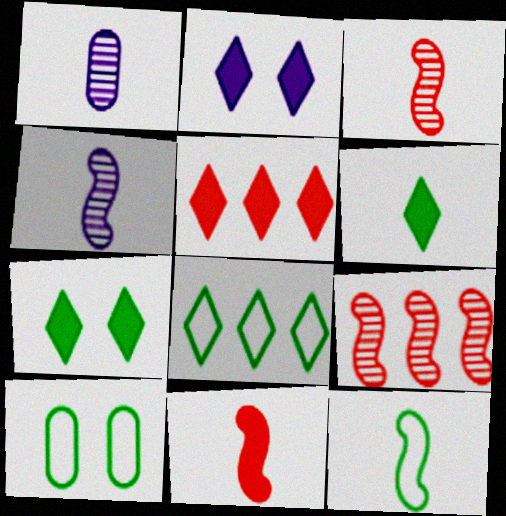[[2, 5, 6], 
[4, 5, 10], 
[4, 11, 12], 
[8, 10, 12]]